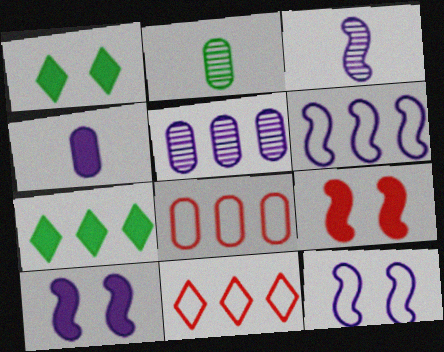[[1, 3, 8], 
[2, 10, 11], 
[3, 6, 10], 
[4, 7, 9]]